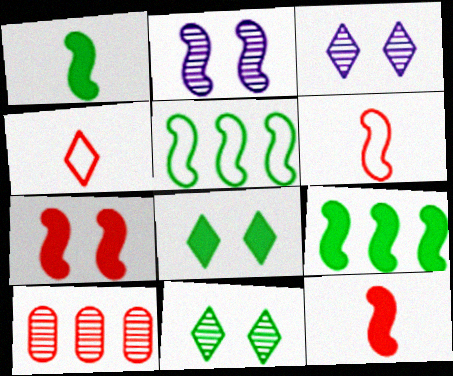[[2, 5, 12], 
[2, 6, 9], 
[4, 7, 10]]